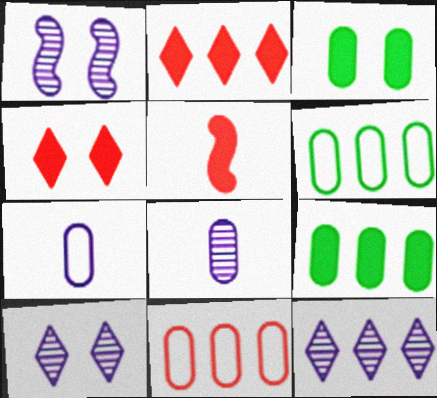[[1, 8, 12], 
[3, 8, 11], 
[5, 6, 10]]